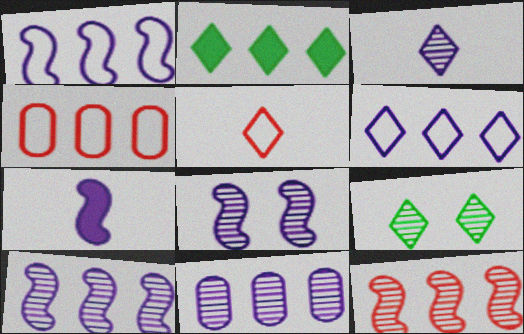[[1, 7, 8], 
[2, 4, 10], 
[3, 8, 11], 
[4, 7, 9]]